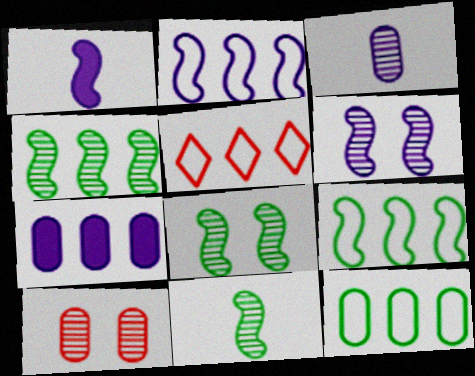[[1, 2, 6], 
[2, 5, 12], 
[4, 5, 7], 
[4, 8, 11]]